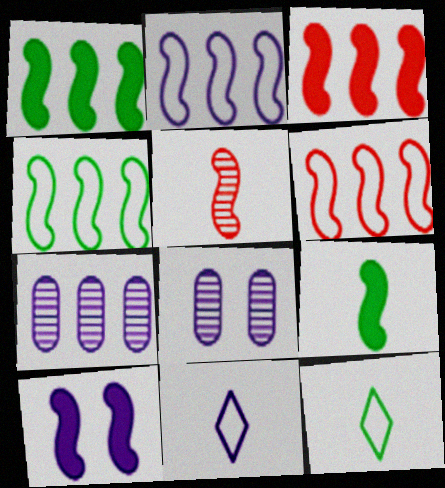[[2, 4, 6], 
[3, 8, 12], 
[3, 9, 10], 
[4, 5, 10], 
[7, 10, 11]]